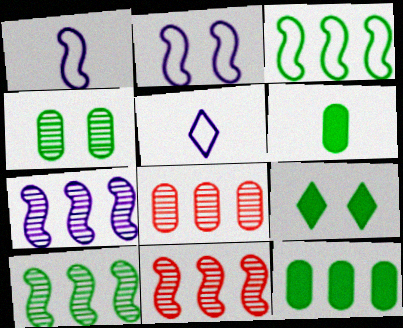[[1, 8, 9], 
[7, 10, 11]]